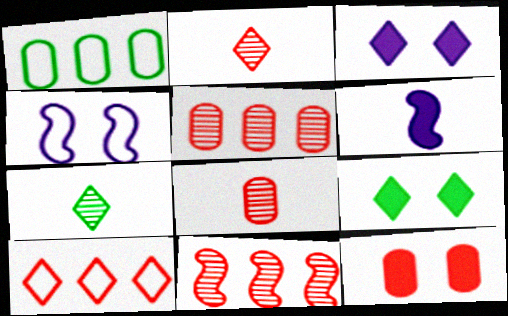[[3, 7, 10]]